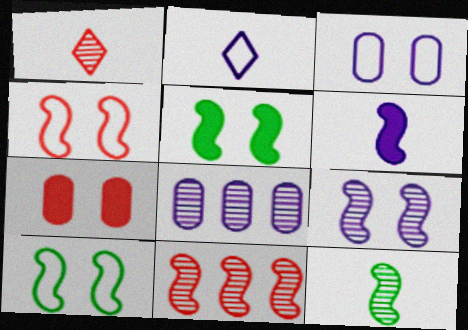[[4, 5, 9], 
[6, 10, 11], 
[9, 11, 12]]